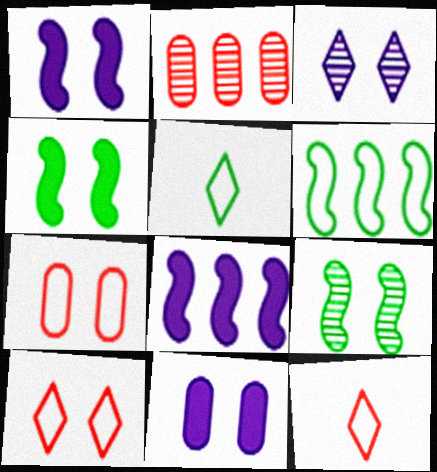[[1, 2, 5], 
[3, 4, 7], 
[9, 10, 11]]